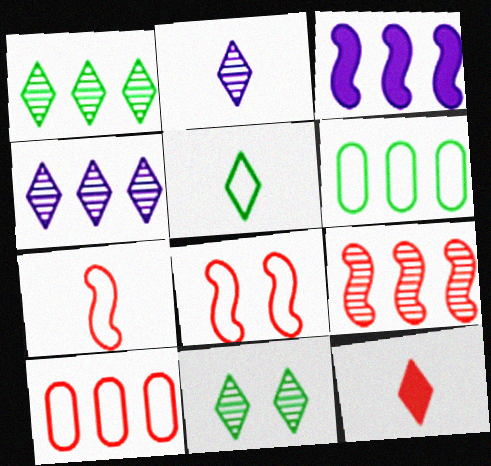[[1, 3, 10], 
[2, 5, 12]]